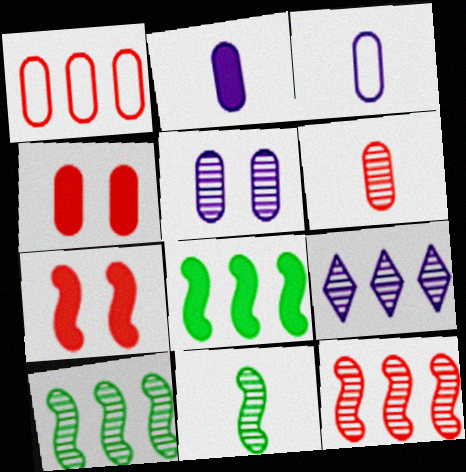[[1, 4, 6], 
[1, 8, 9]]